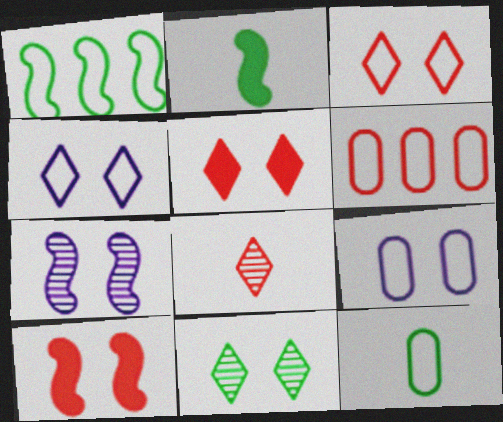[[4, 5, 11], 
[6, 8, 10], 
[6, 9, 12], 
[9, 10, 11]]